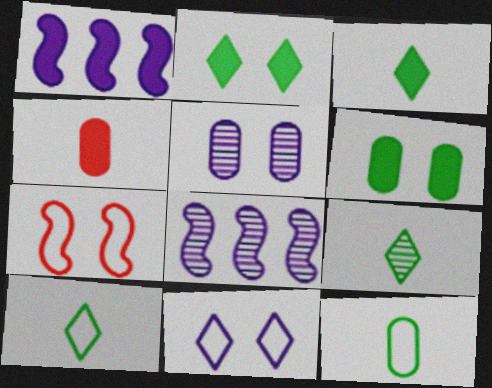[[1, 2, 4], 
[2, 5, 7], 
[3, 9, 10]]